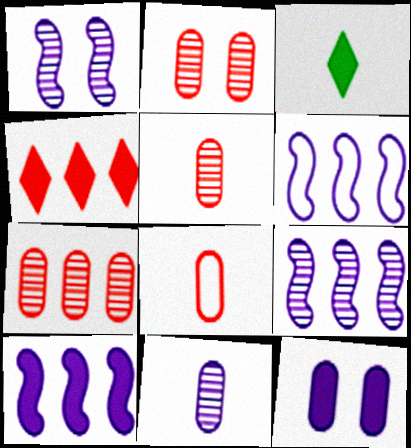[[2, 3, 6], 
[2, 5, 7], 
[6, 9, 10]]